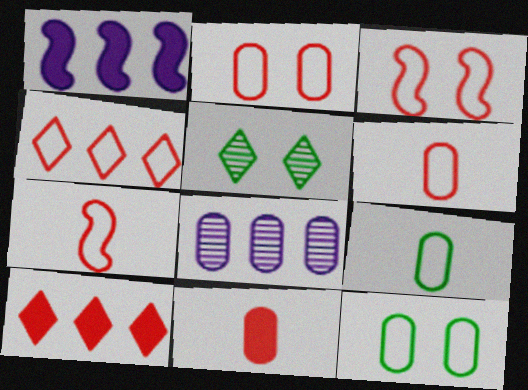[[1, 5, 6], 
[2, 4, 7], 
[3, 4, 6], 
[8, 11, 12]]